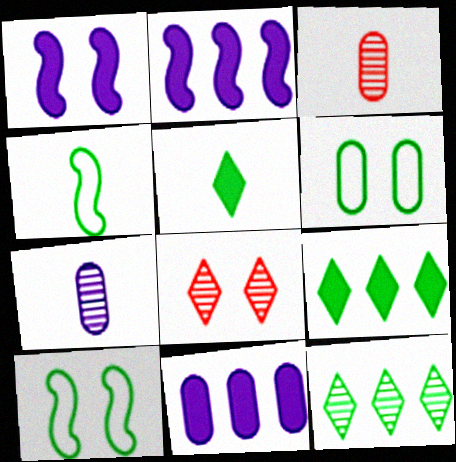[[1, 6, 8], 
[3, 6, 11], 
[4, 8, 11]]